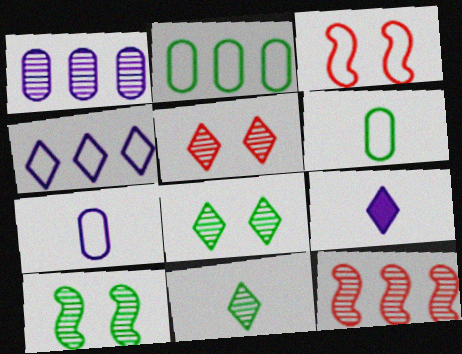[[3, 4, 6]]